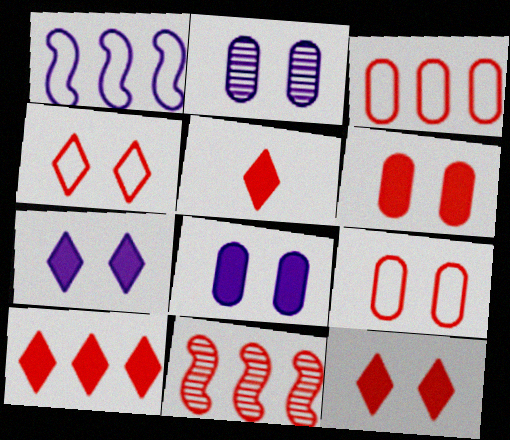[[3, 10, 11], 
[5, 9, 11], 
[5, 10, 12]]